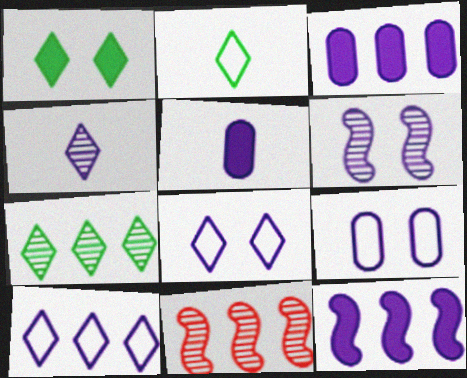[[1, 2, 7], 
[4, 9, 12], 
[5, 6, 10]]